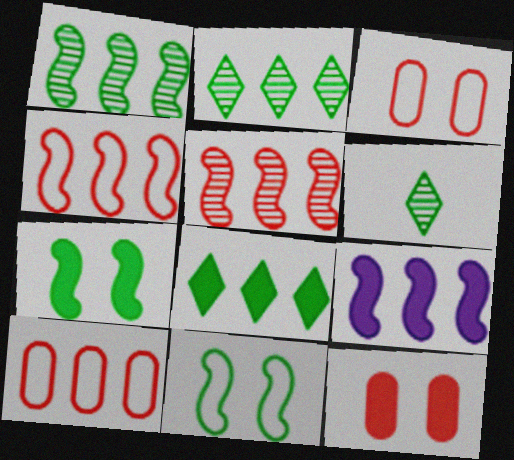[[1, 4, 9], 
[2, 9, 10], 
[3, 6, 9]]